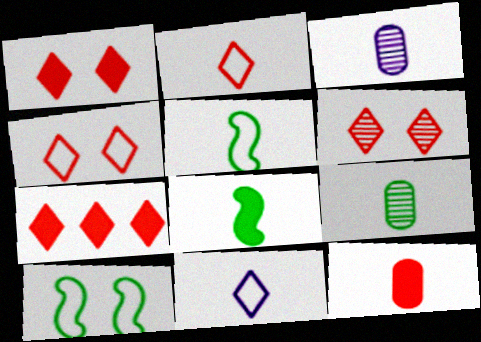[[1, 4, 6], 
[2, 3, 8], 
[2, 6, 7], 
[3, 7, 10]]